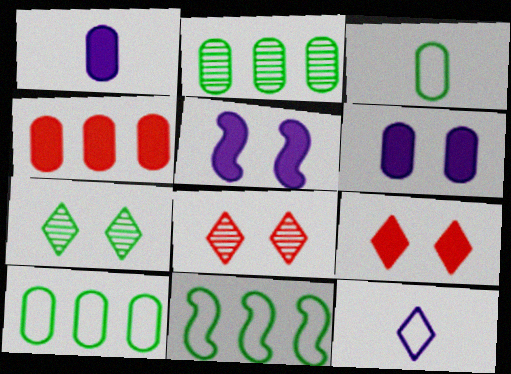[[1, 8, 11]]